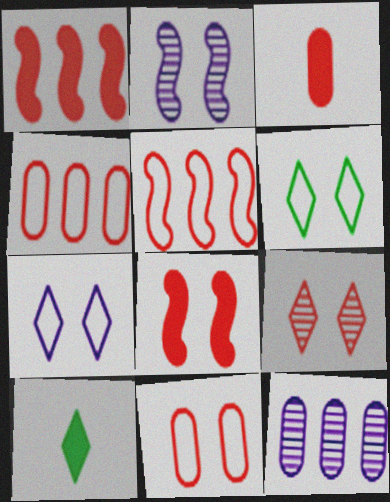[[2, 4, 10], 
[3, 5, 9], 
[8, 9, 11]]